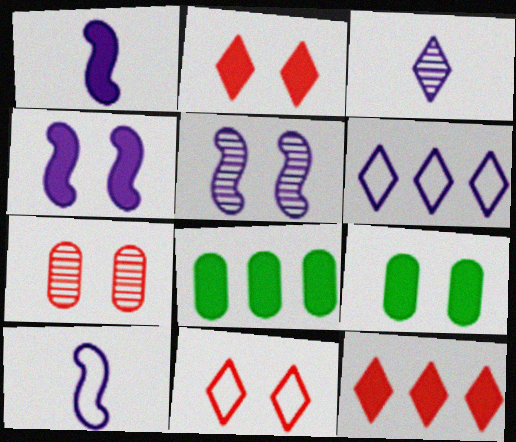[[1, 2, 8], 
[1, 9, 12], 
[2, 4, 9], 
[5, 9, 11]]